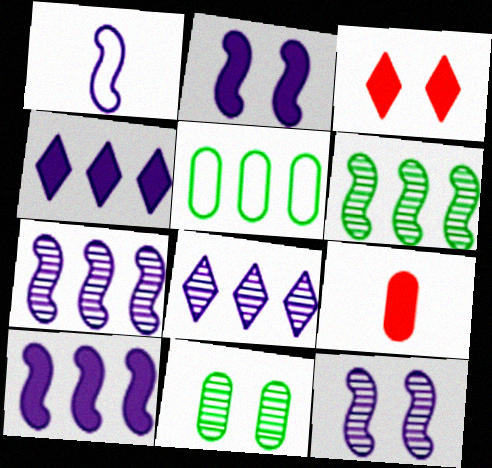[[1, 2, 7], 
[1, 10, 12]]